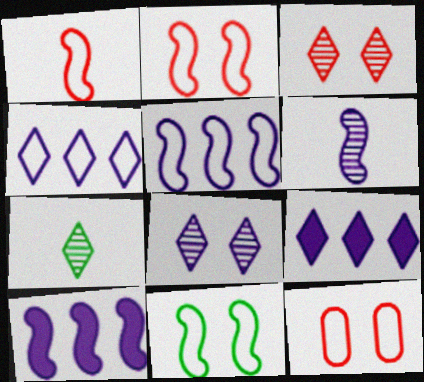[[1, 5, 11], 
[7, 10, 12]]